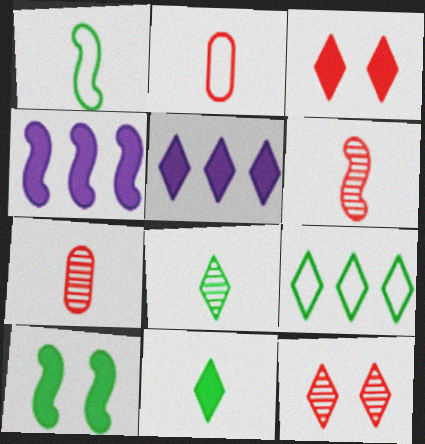[[3, 5, 11]]